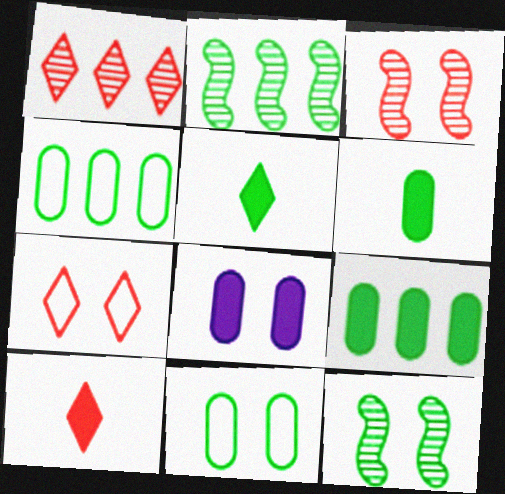[[1, 7, 10], 
[2, 5, 11], 
[4, 5, 12], 
[7, 8, 12]]